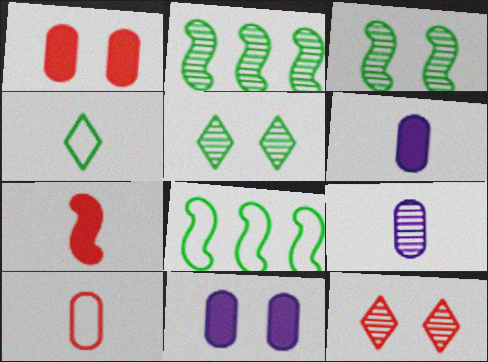[[2, 9, 12], 
[4, 7, 9], 
[6, 8, 12]]